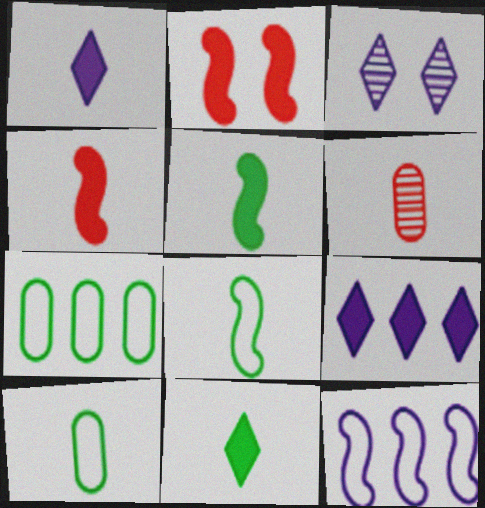[[1, 6, 8], 
[3, 4, 7]]